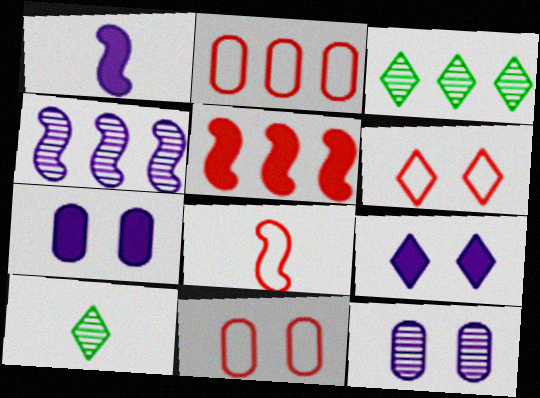[[1, 3, 11], 
[2, 6, 8], 
[3, 7, 8]]